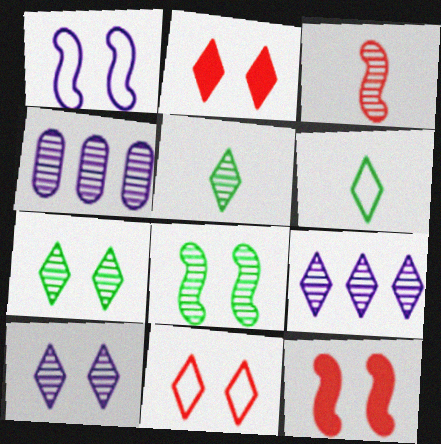[[1, 8, 12], 
[2, 6, 9], 
[3, 4, 7], 
[4, 6, 12]]